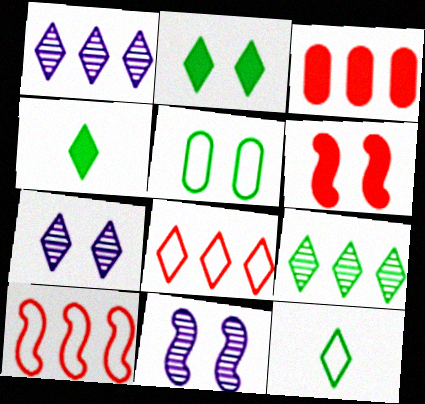[[2, 9, 12], 
[3, 11, 12], 
[4, 7, 8], 
[5, 6, 7]]